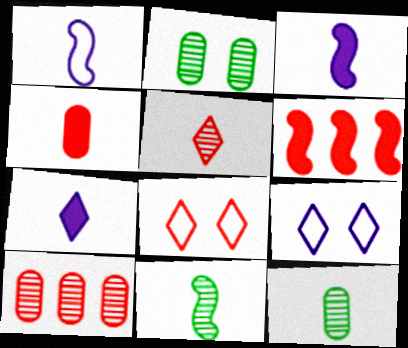[[6, 9, 12]]